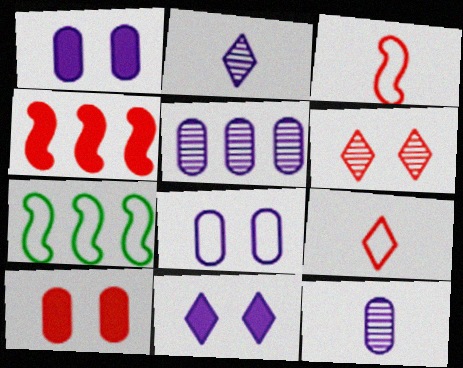[[2, 7, 10], 
[7, 8, 9]]